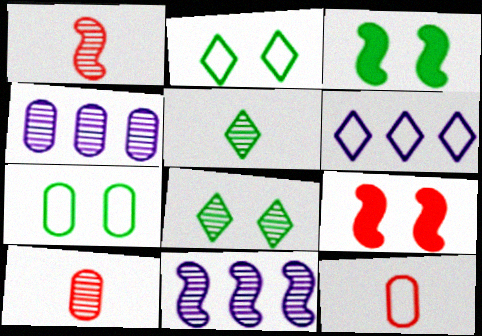[[1, 4, 8], 
[3, 6, 10], 
[3, 7, 8], 
[8, 10, 11]]